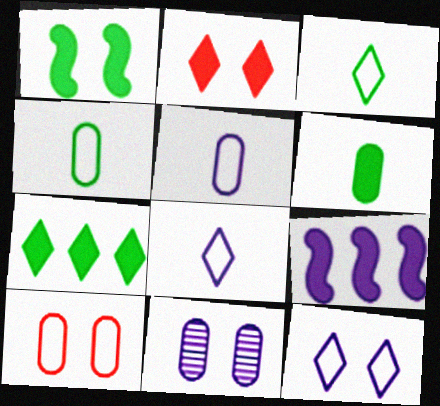[[1, 6, 7], 
[2, 6, 9], 
[8, 9, 11]]